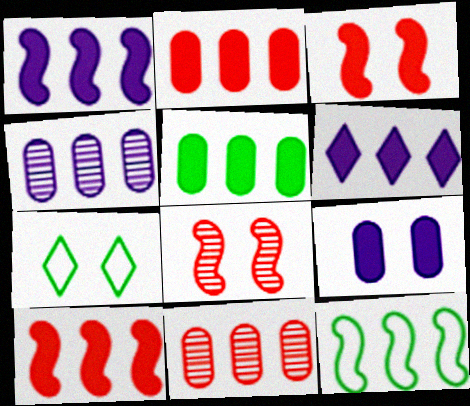[[5, 6, 10], 
[6, 11, 12], 
[7, 8, 9]]